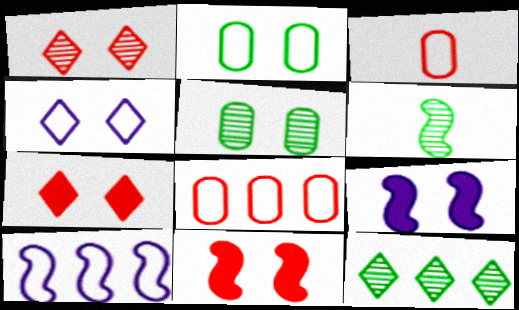[[1, 2, 9], 
[3, 9, 12], 
[4, 5, 11], 
[5, 6, 12], 
[6, 10, 11]]